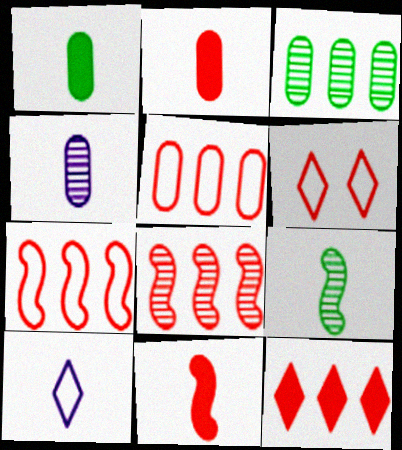[[2, 6, 8], 
[2, 9, 10], 
[5, 8, 12]]